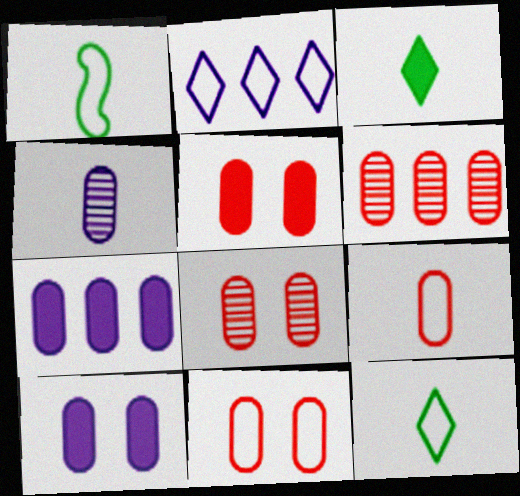[[1, 2, 11], 
[5, 6, 9], 
[5, 8, 11]]